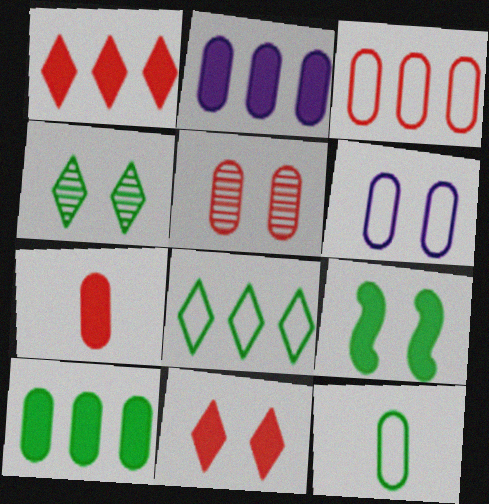[[2, 5, 12], 
[3, 5, 7], 
[3, 6, 12]]